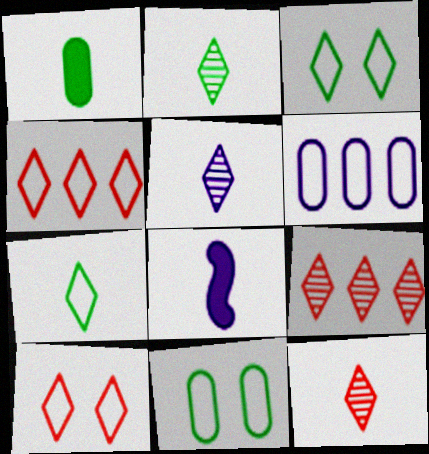[[2, 5, 12], 
[8, 9, 11]]